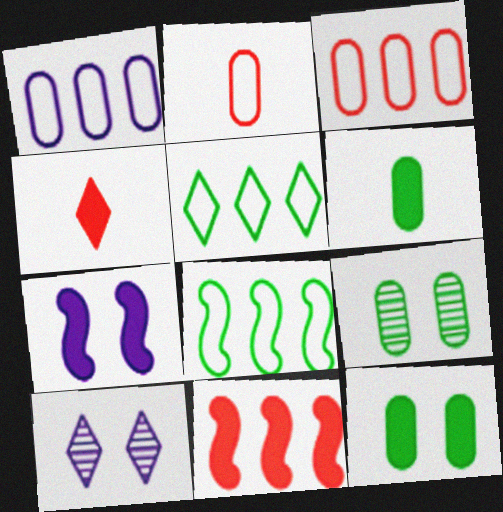[[4, 5, 10]]